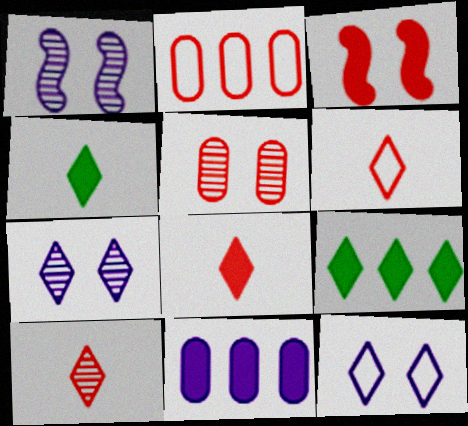[[1, 2, 4], 
[2, 3, 10], 
[3, 4, 11], 
[6, 7, 9], 
[6, 8, 10], 
[9, 10, 12]]